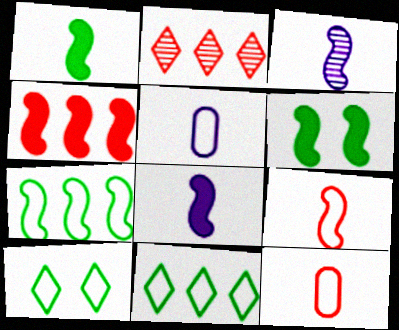[[1, 3, 9], 
[2, 5, 6], 
[4, 6, 8]]